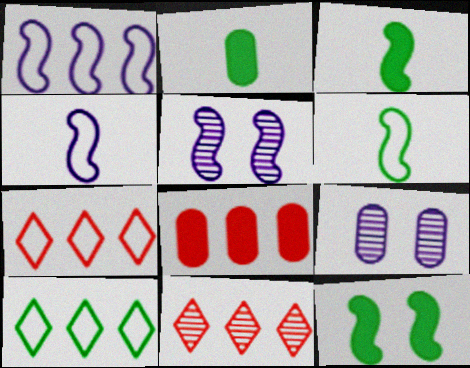[[2, 5, 7], 
[3, 7, 9]]